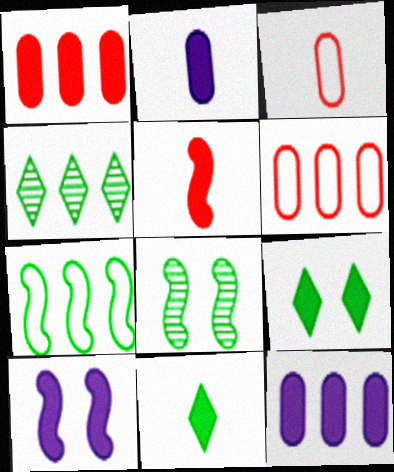[[1, 10, 11], 
[2, 5, 11], 
[3, 4, 10], 
[5, 9, 12]]